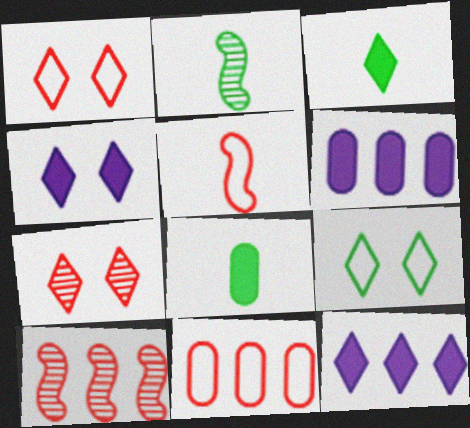[[1, 2, 6], 
[1, 5, 11], 
[2, 4, 11], 
[4, 7, 9]]